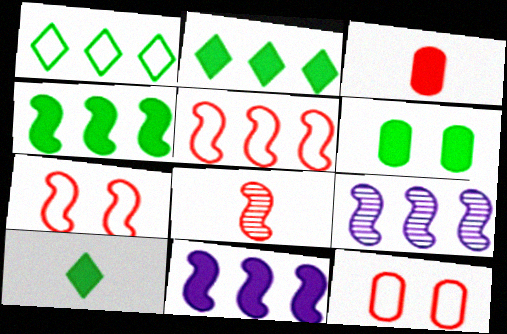[[4, 5, 9], 
[4, 6, 10], 
[9, 10, 12]]